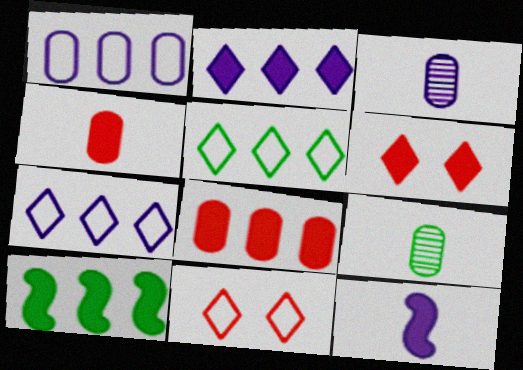[[2, 8, 10], 
[3, 10, 11]]